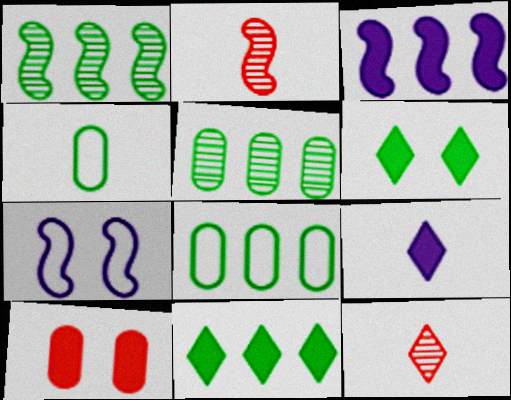[[1, 4, 6], 
[1, 8, 11], 
[2, 4, 9]]